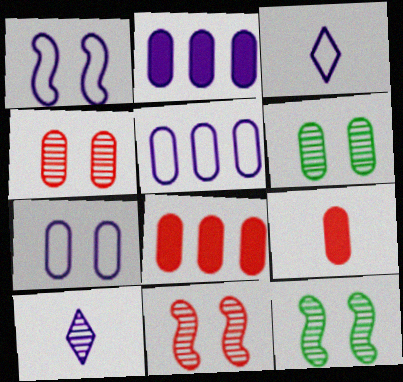[[1, 2, 10], 
[1, 3, 5], 
[3, 8, 12], 
[5, 6, 9]]